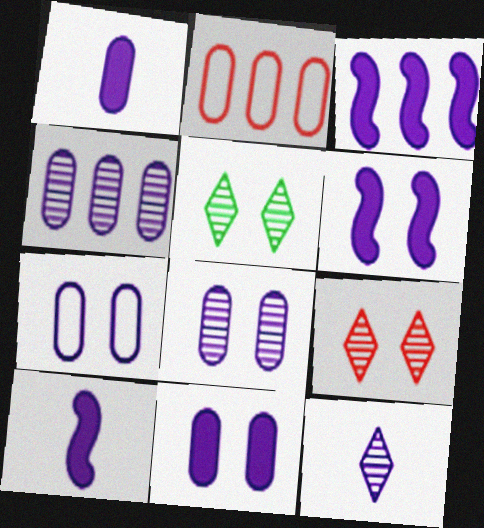[[1, 4, 7], 
[2, 5, 10], 
[3, 6, 10], 
[3, 7, 12], 
[7, 8, 11]]